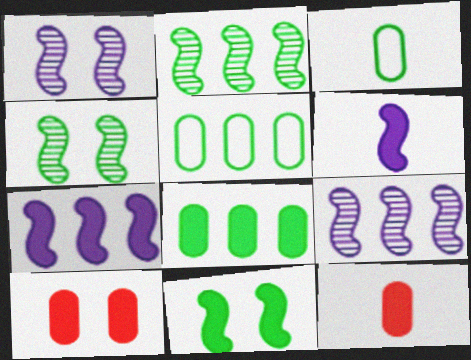[]